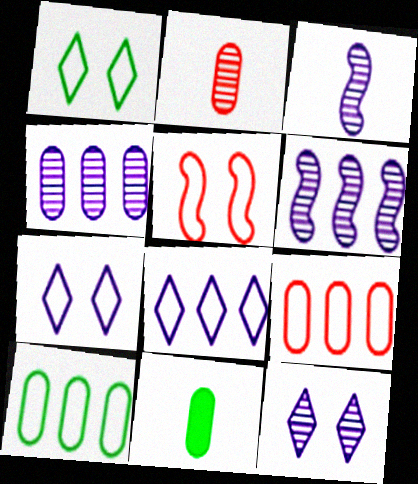[[3, 4, 12]]